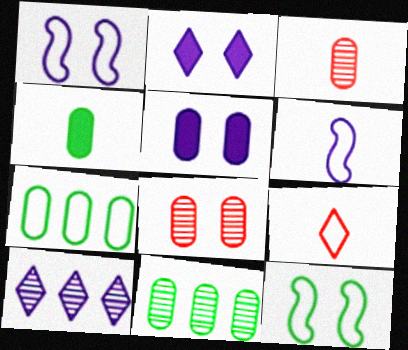[[1, 7, 9], 
[2, 8, 12], 
[3, 5, 7], 
[5, 6, 10]]